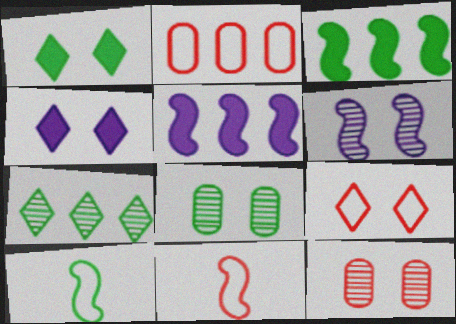[[2, 5, 7], 
[2, 9, 11], 
[3, 6, 11]]